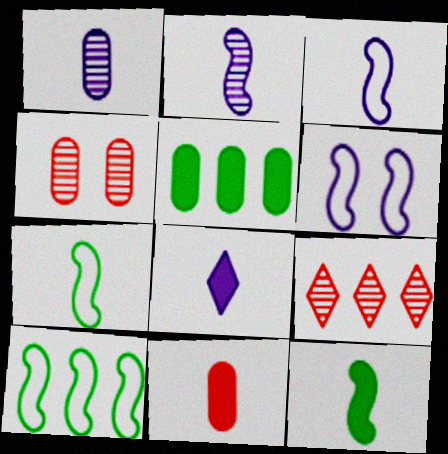[[1, 3, 8], 
[4, 8, 10], 
[8, 11, 12]]